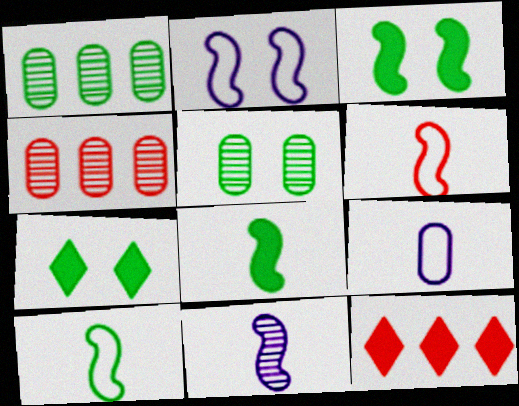[[1, 7, 10], 
[6, 8, 11]]